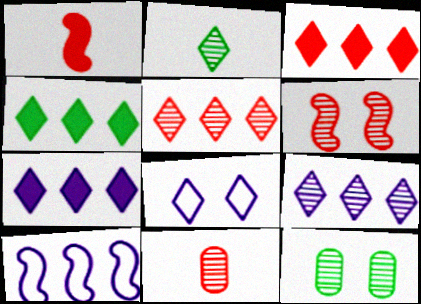[[2, 3, 8], 
[3, 4, 7], 
[5, 6, 11]]